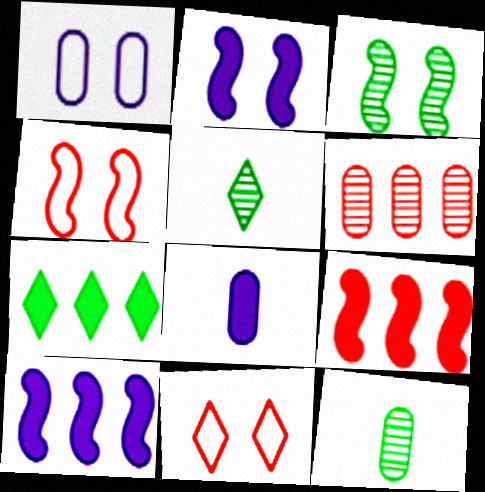[[1, 5, 9], 
[2, 3, 4], 
[10, 11, 12]]